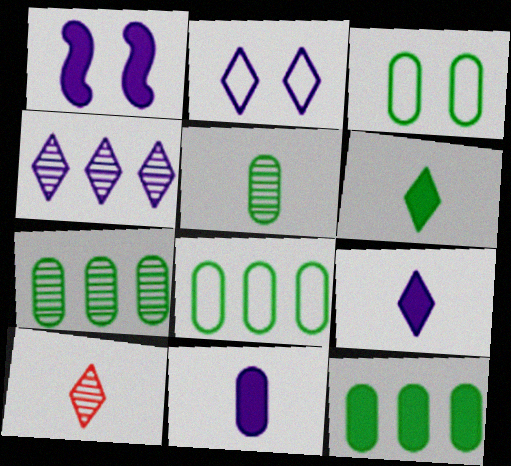[[1, 8, 10], 
[2, 4, 9], 
[3, 5, 12], 
[7, 8, 12]]